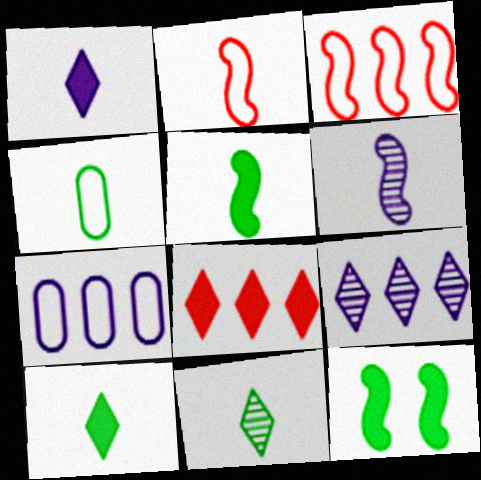[[2, 5, 6], 
[3, 6, 12], 
[4, 5, 11]]